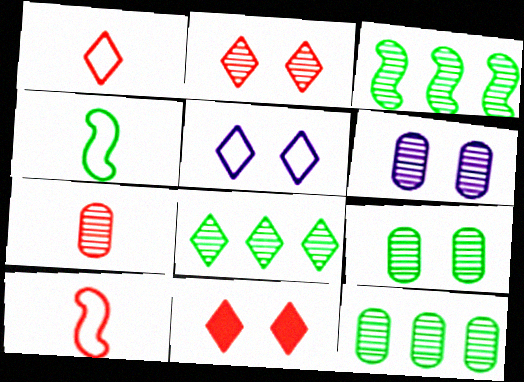[[3, 8, 12], 
[6, 7, 12]]